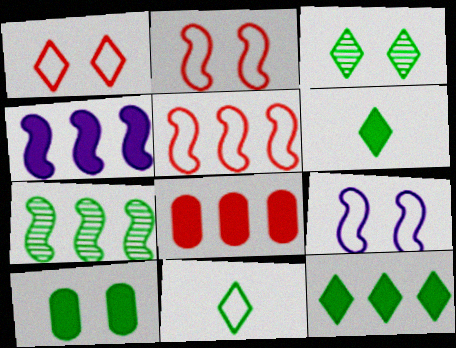[[3, 11, 12], 
[4, 5, 7], 
[4, 8, 12], 
[7, 10, 11]]